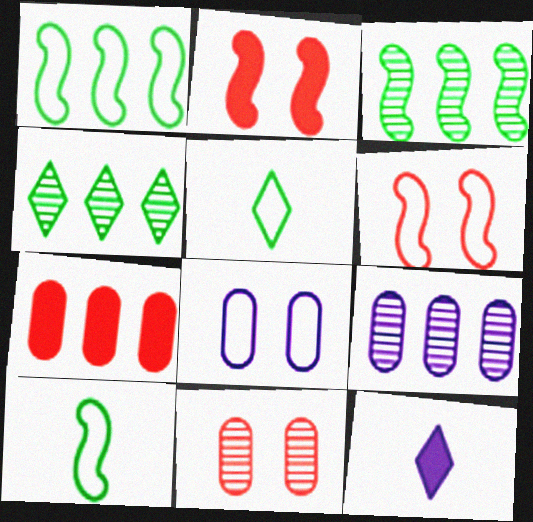[[1, 11, 12], 
[2, 5, 9]]